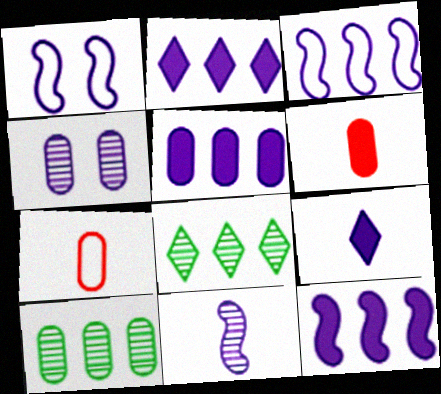[[1, 6, 8], 
[1, 11, 12], 
[2, 5, 12], 
[3, 4, 9]]